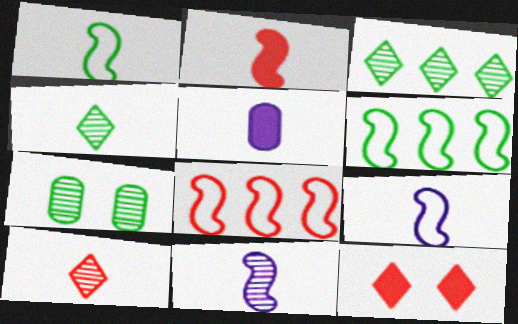[[1, 2, 11], 
[1, 5, 10]]